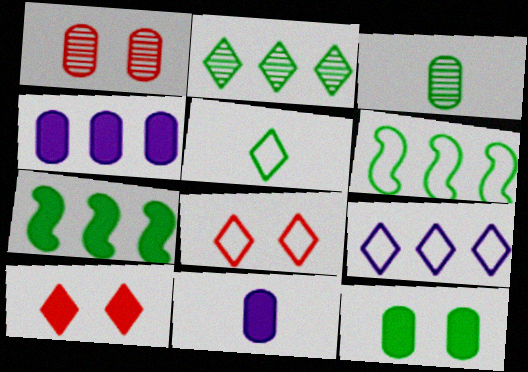[[5, 8, 9], 
[7, 10, 11]]